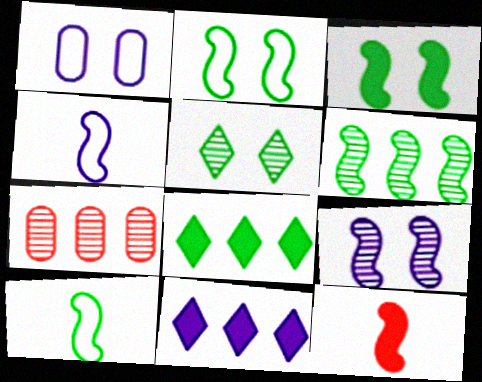[[3, 6, 10]]